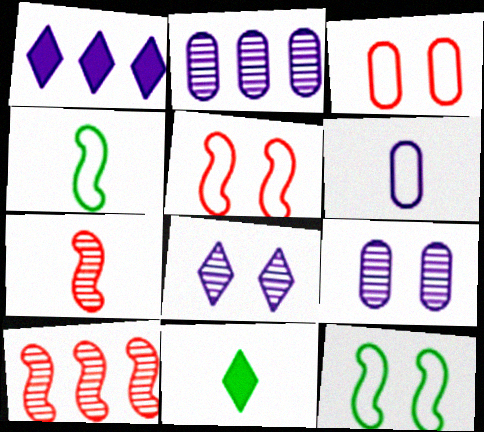[[2, 5, 11], 
[6, 7, 11]]